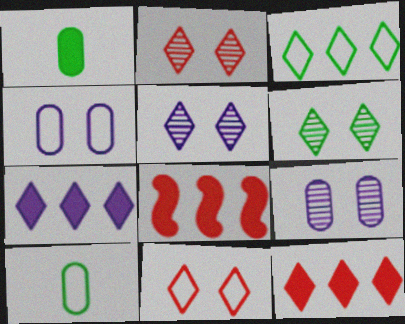[[2, 5, 6], 
[5, 8, 10]]